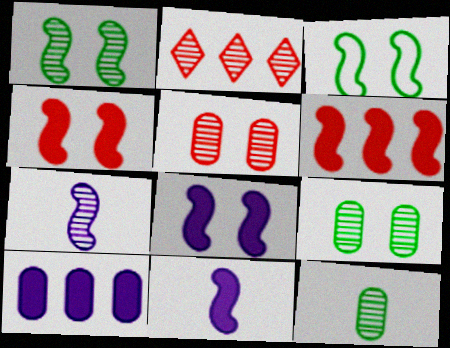[[2, 7, 9], 
[3, 6, 7]]